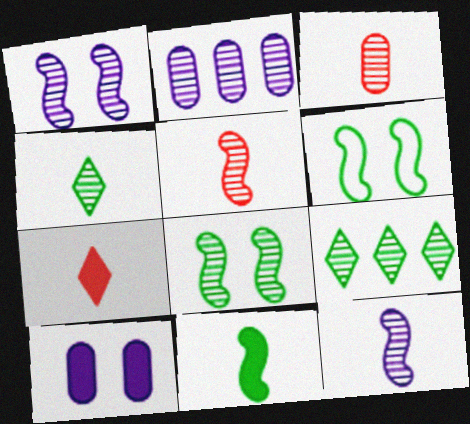[[1, 3, 9], 
[2, 6, 7], 
[3, 4, 12]]